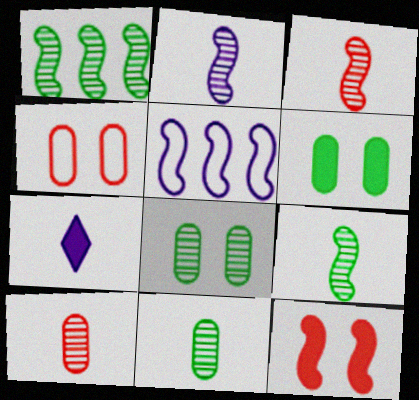[[1, 4, 7], 
[2, 3, 9], 
[5, 9, 12]]